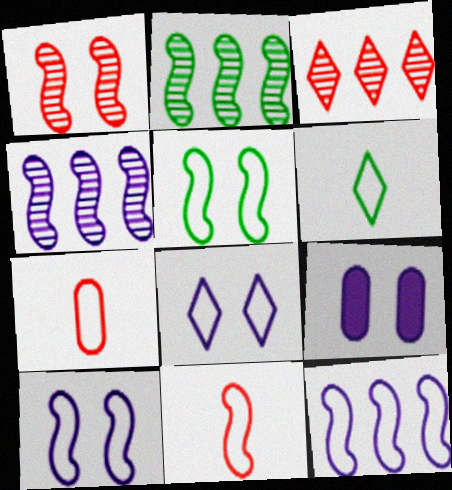[[5, 11, 12]]